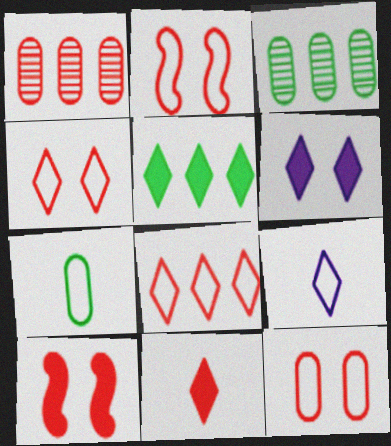[[1, 2, 11], 
[2, 4, 12], 
[3, 9, 10], 
[5, 6, 11]]